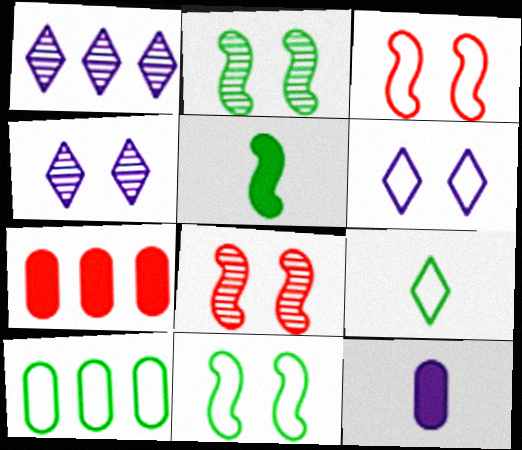[[9, 10, 11]]